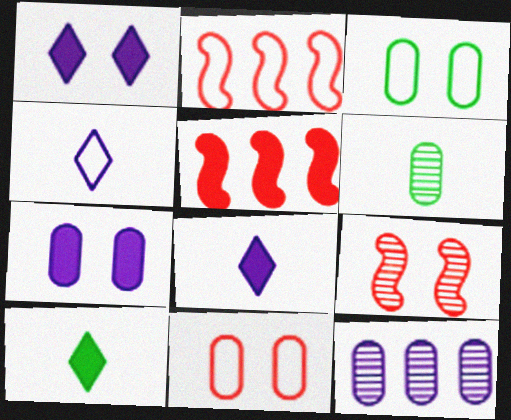[[1, 2, 6], 
[1, 3, 9], 
[2, 3, 4], 
[5, 7, 10]]